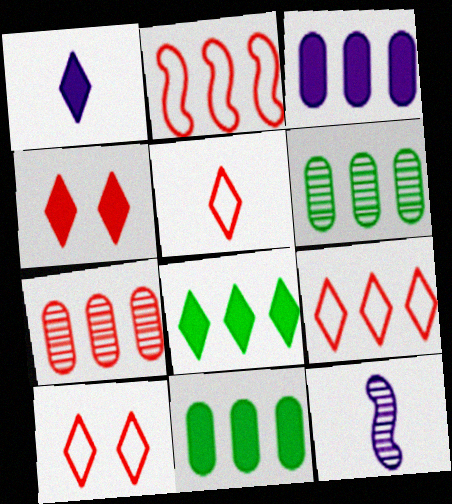[[1, 4, 8], 
[5, 9, 10], 
[10, 11, 12]]